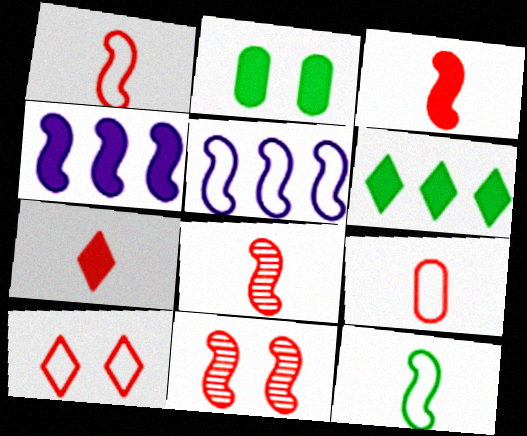[[1, 3, 8], 
[2, 4, 7], 
[4, 11, 12], 
[7, 8, 9]]